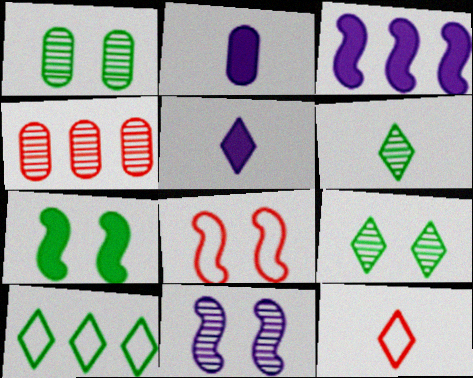[[1, 3, 12], 
[3, 4, 10], 
[4, 6, 11], 
[5, 6, 12], 
[7, 8, 11]]